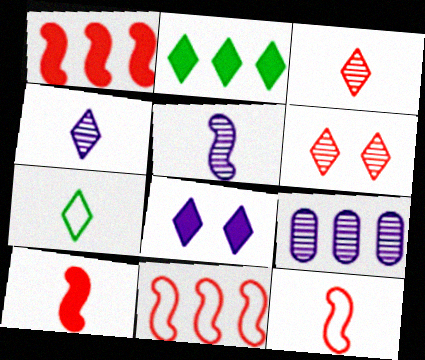[[2, 9, 11]]